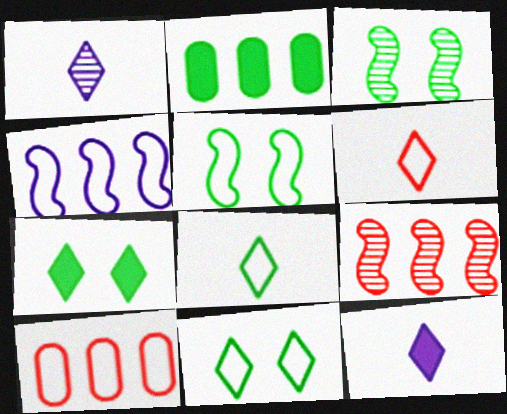[[2, 3, 8], 
[3, 10, 12]]